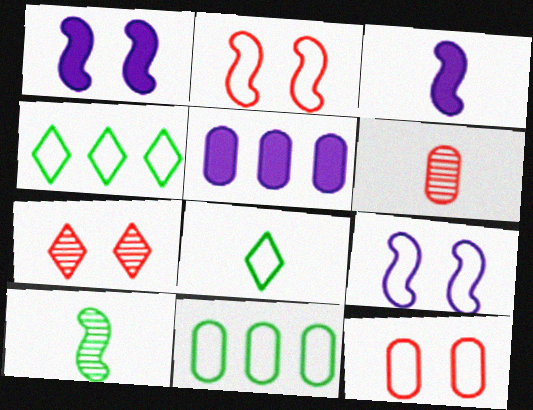[[1, 4, 6], 
[3, 6, 8], 
[3, 7, 11]]